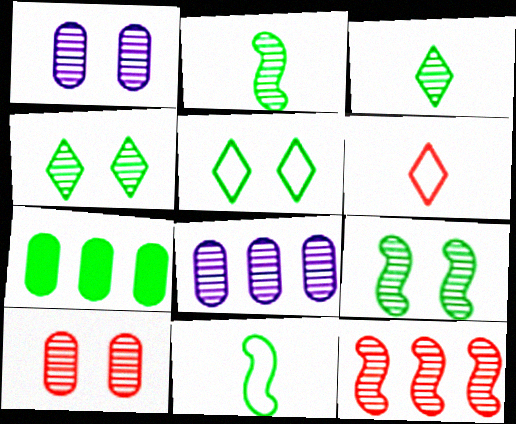[[1, 3, 12], 
[2, 5, 7], 
[4, 7, 11]]